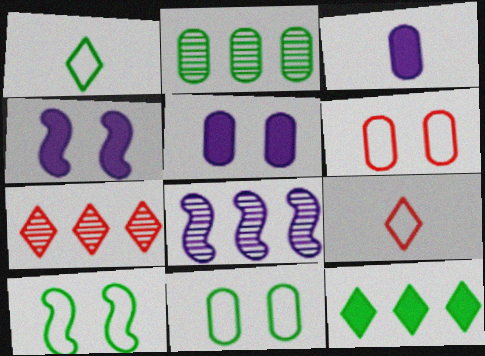[[2, 3, 6], 
[2, 4, 9], 
[2, 7, 8], 
[3, 7, 10]]